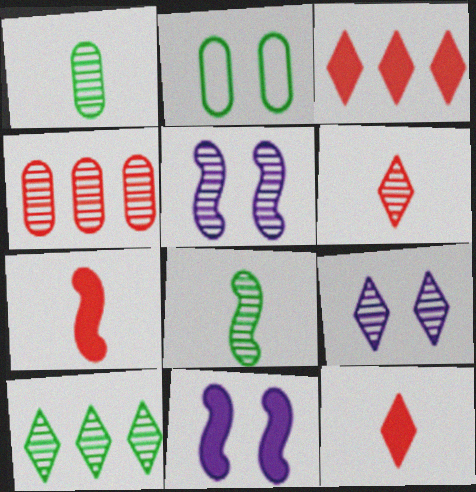[[4, 8, 9], 
[6, 9, 10]]